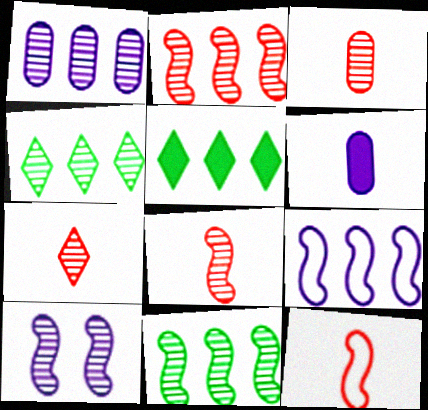[[1, 2, 4], 
[3, 4, 10], 
[3, 7, 8], 
[8, 10, 11]]